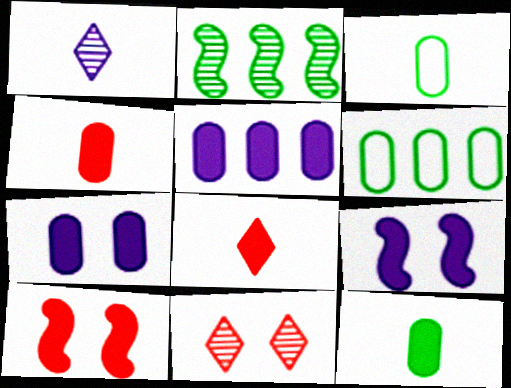[[1, 6, 10]]